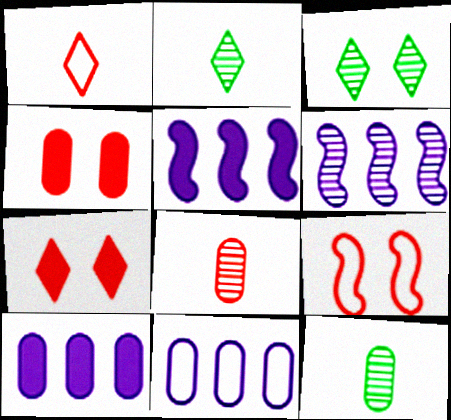[[2, 9, 10], 
[3, 6, 8], 
[4, 11, 12]]